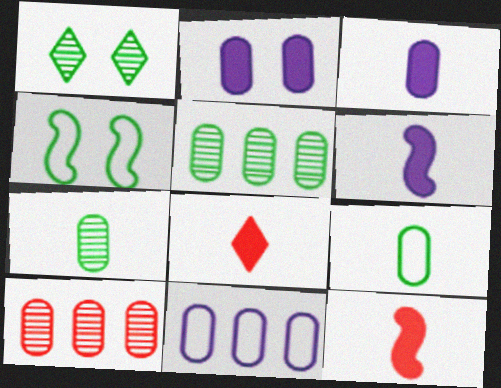[[1, 11, 12], 
[2, 9, 10]]